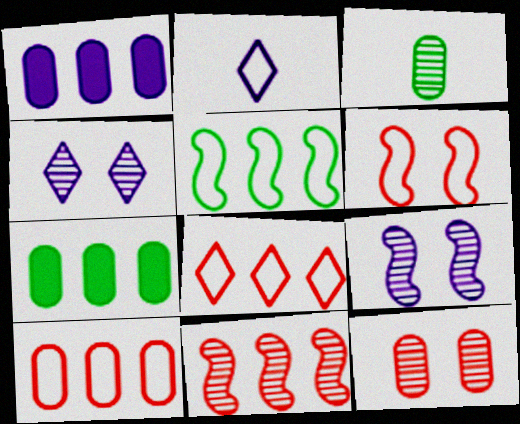[[1, 2, 9], 
[3, 4, 11]]